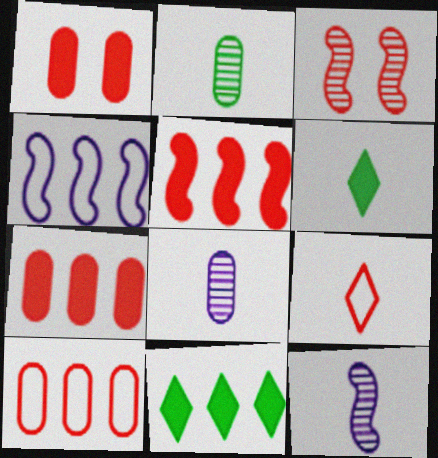[[3, 7, 9]]